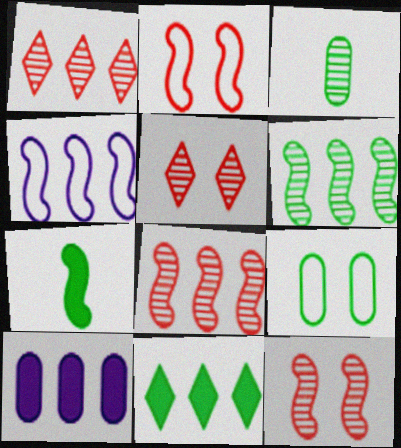[[4, 7, 12]]